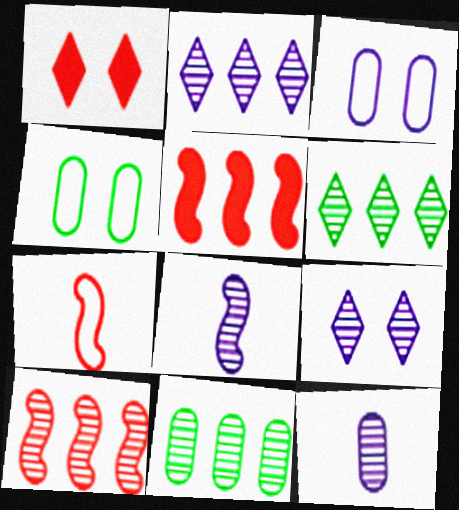[[2, 10, 11]]